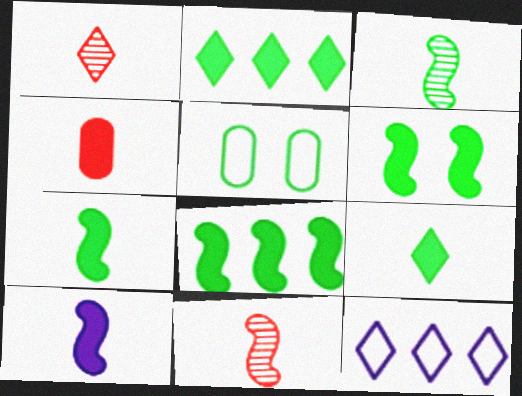[[2, 3, 5], 
[4, 9, 10], 
[6, 7, 8]]